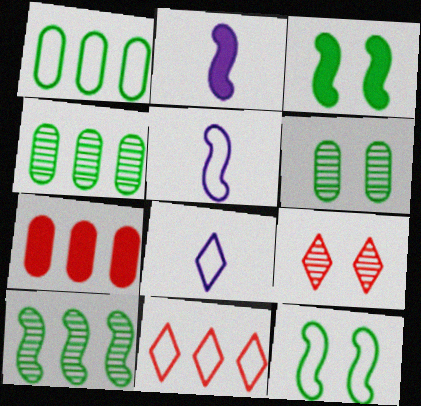[[1, 2, 9], 
[2, 6, 11]]